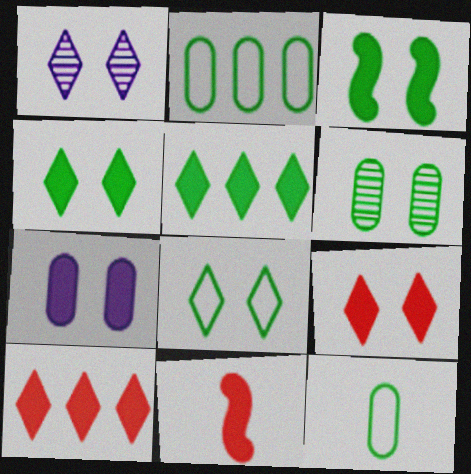[[1, 2, 11], 
[1, 8, 9], 
[3, 6, 8], 
[3, 7, 9], 
[5, 7, 11]]